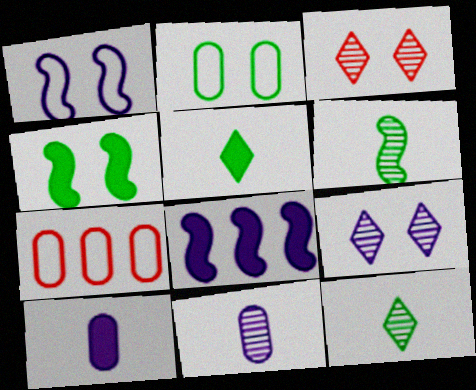[]